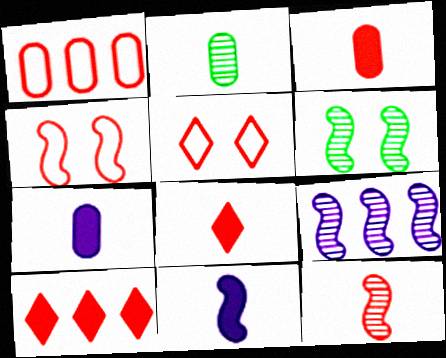[[6, 9, 12]]